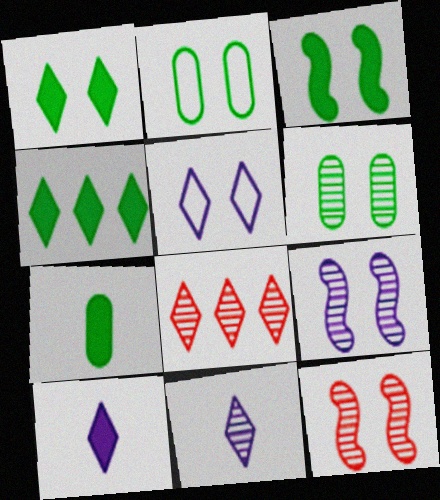[[3, 4, 7]]